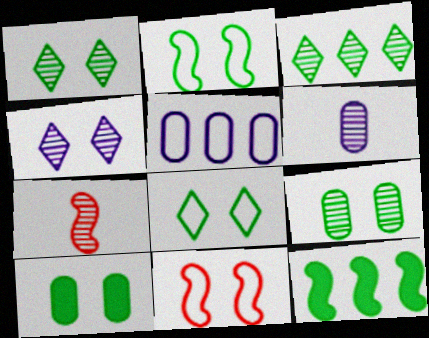[[1, 2, 10], 
[4, 10, 11]]